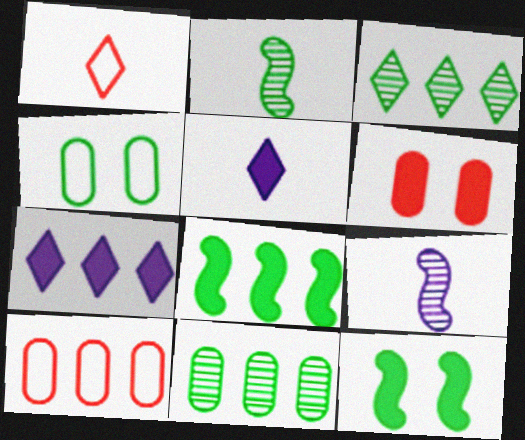[[5, 6, 8]]